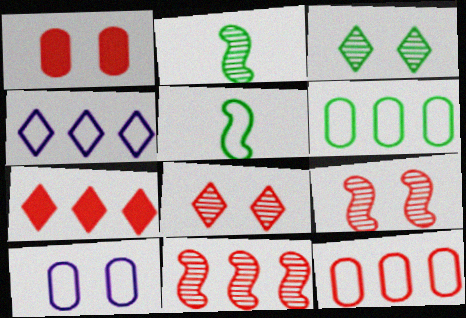[[1, 2, 4], 
[2, 7, 10], 
[7, 11, 12]]